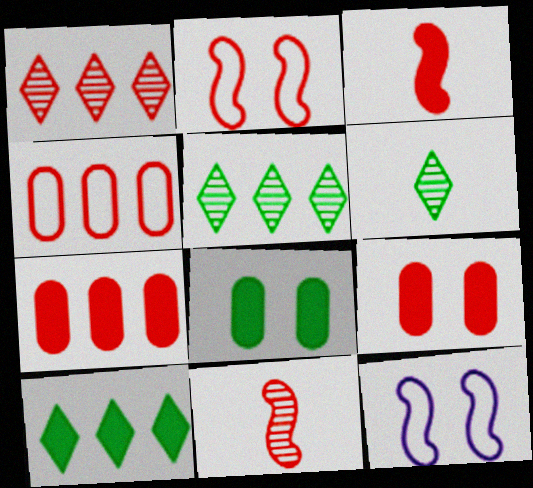[[6, 7, 12]]